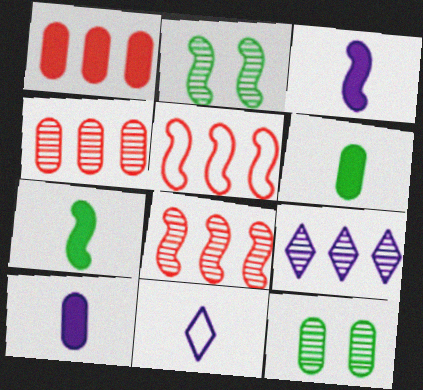[[1, 2, 11], 
[2, 3, 5]]